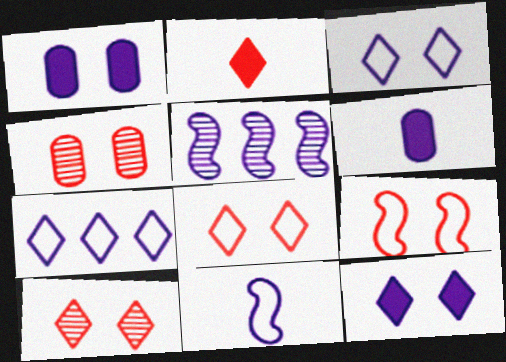[[3, 5, 6]]